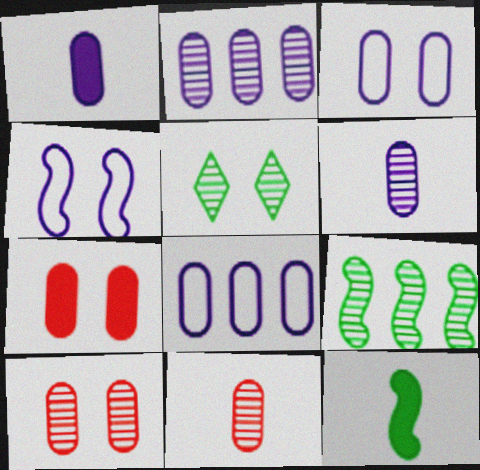[[1, 2, 3], 
[4, 5, 7]]